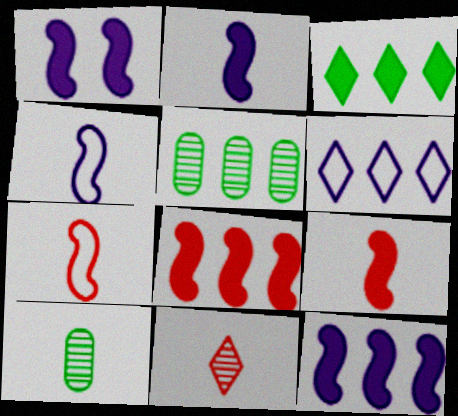[[1, 2, 12], 
[5, 6, 8]]